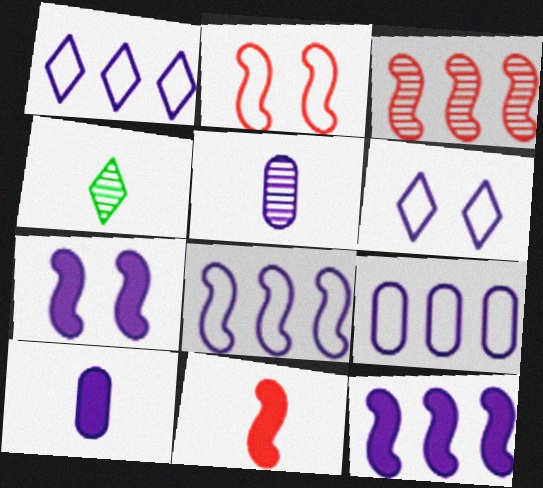[[1, 5, 7], 
[1, 8, 9], 
[2, 3, 11], 
[5, 6, 12]]